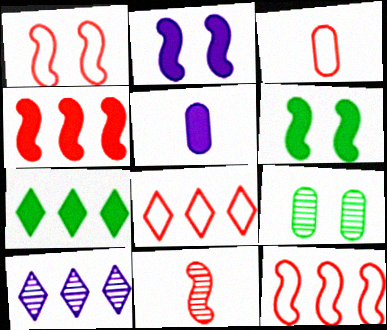[[1, 3, 8], 
[1, 4, 11], 
[3, 6, 10], 
[7, 8, 10], 
[9, 10, 11]]